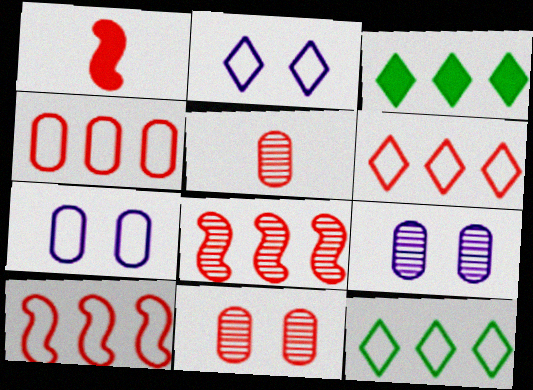[[1, 6, 11], 
[1, 9, 12], 
[4, 6, 10]]